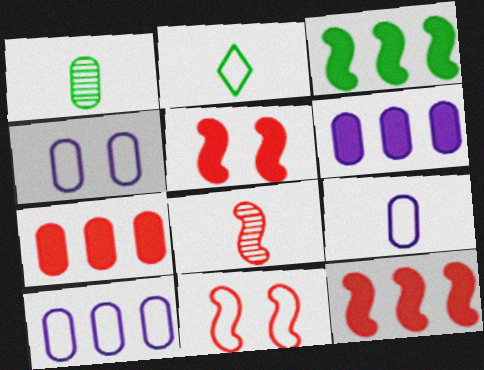[[1, 4, 7], 
[2, 10, 11], 
[4, 9, 10], 
[8, 11, 12]]